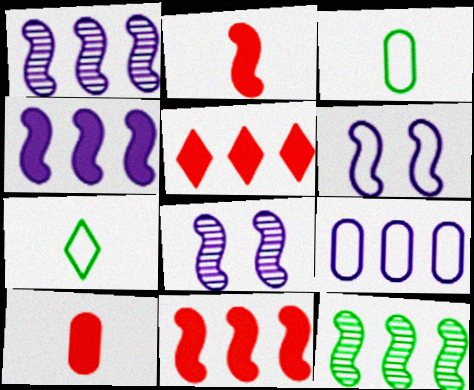[[2, 6, 12], 
[3, 5, 8], 
[5, 9, 12]]